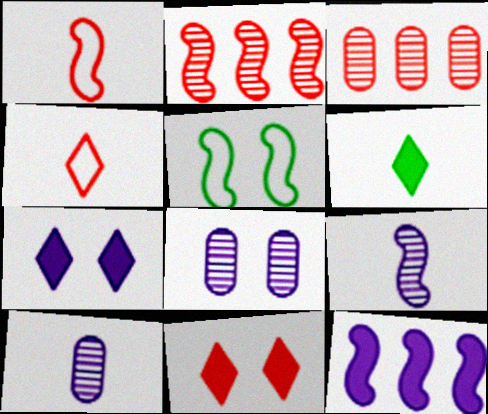[[1, 3, 11], 
[1, 6, 10], 
[5, 8, 11]]